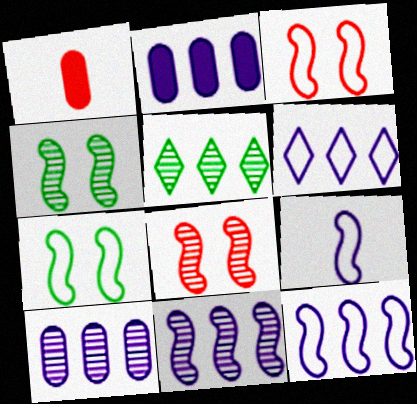[[1, 4, 6], 
[2, 6, 11]]